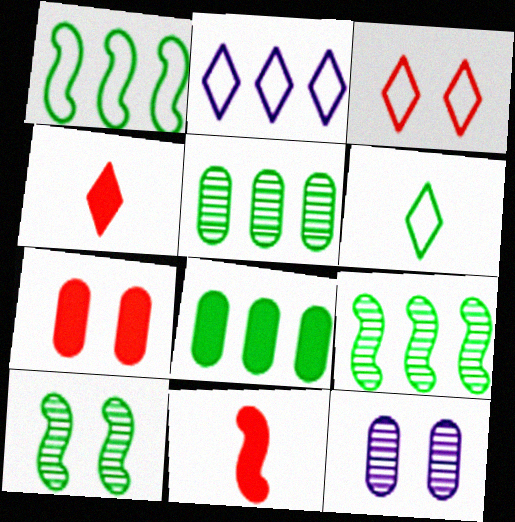[[1, 4, 12], 
[2, 3, 6], 
[6, 8, 10]]